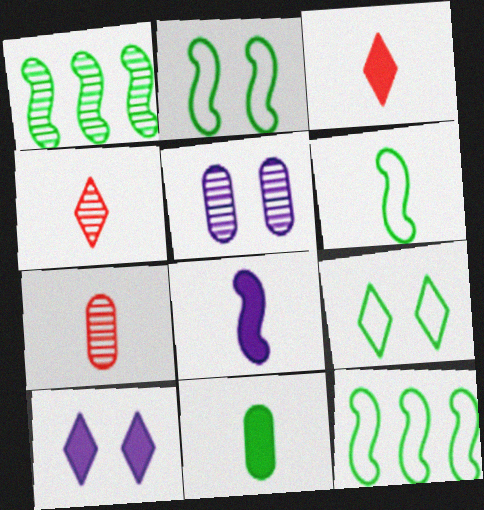[[1, 4, 5], 
[1, 9, 11], 
[2, 6, 12], 
[3, 5, 12], 
[3, 8, 11], 
[7, 10, 12]]